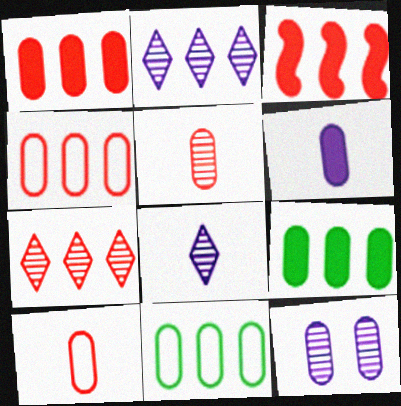[[2, 3, 11], 
[3, 4, 7], 
[9, 10, 12]]